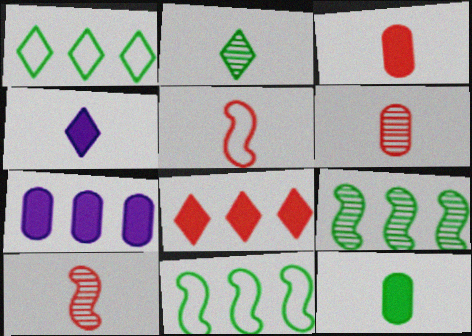[]